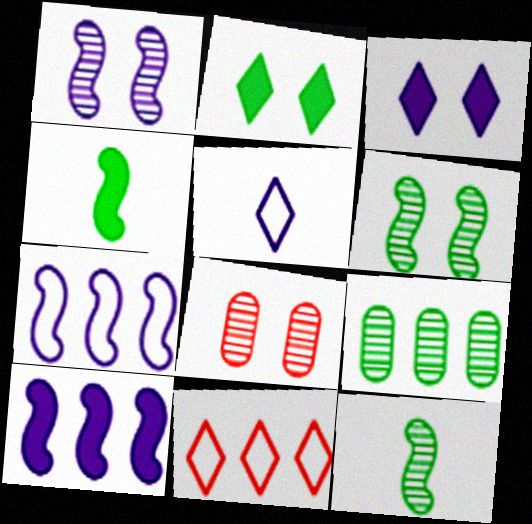[[9, 10, 11]]